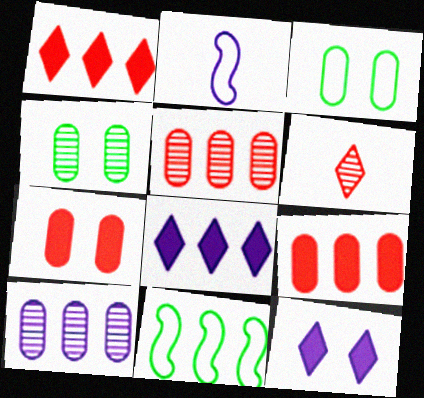[[1, 2, 4], 
[1, 10, 11], 
[2, 10, 12], 
[5, 8, 11]]